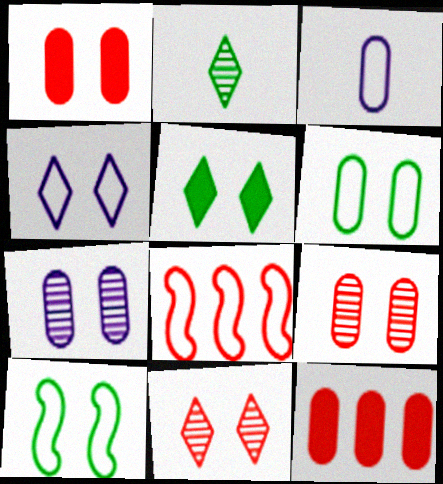[[1, 6, 7], 
[4, 5, 11]]